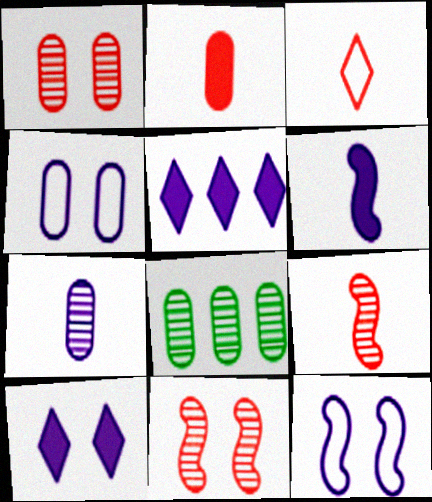[[1, 7, 8], 
[2, 3, 9], 
[2, 4, 8], 
[5, 7, 12]]